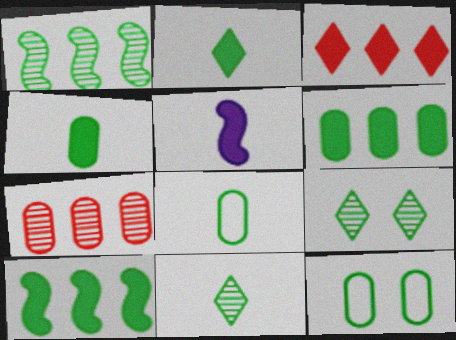[[1, 2, 12], 
[8, 9, 10], 
[10, 11, 12]]